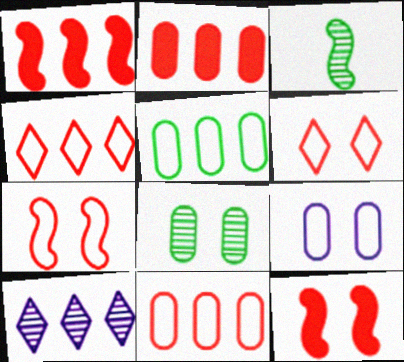[[1, 5, 10]]